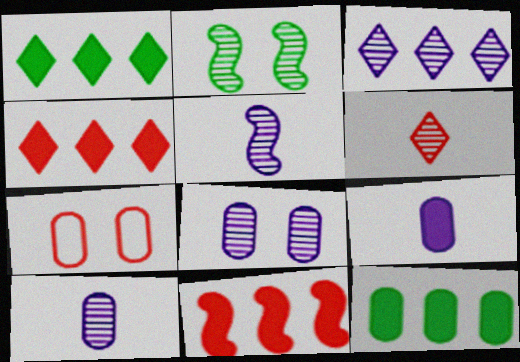[[1, 5, 7], 
[3, 5, 8], 
[6, 7, 11], 
[7, 10, 12]]